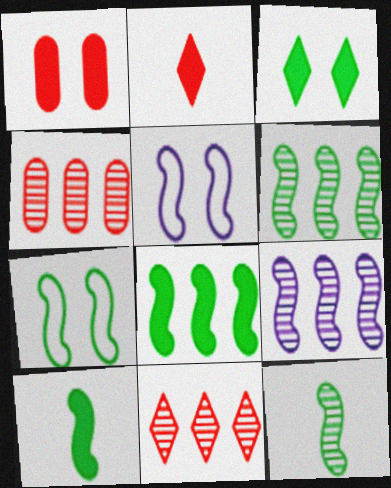[[6, 7, 10], 
[7, 8, 12]]